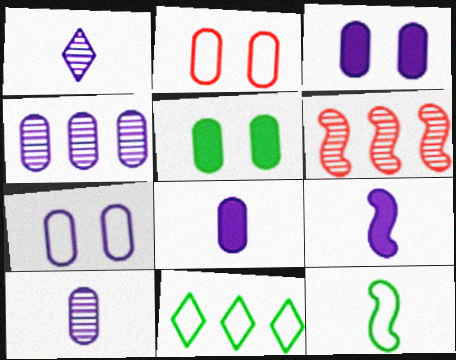[[4, 7, 8]]